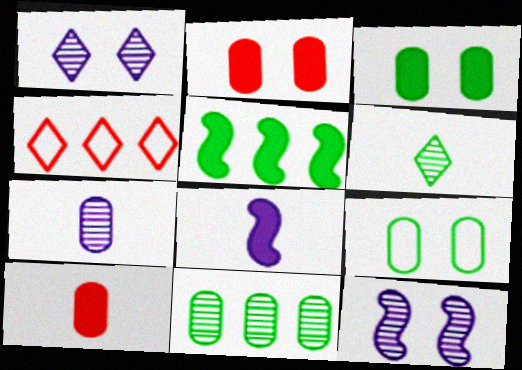[[5, 6, 9]]